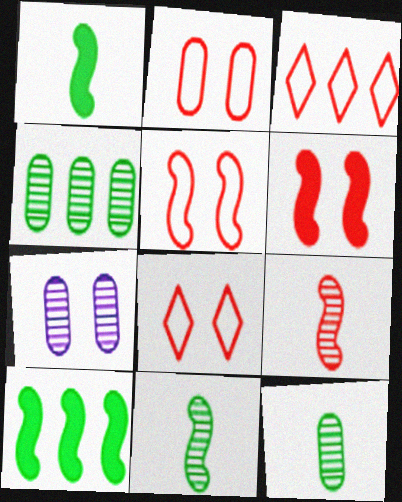[[1, 3, 7], 
[2, 5, 8]]